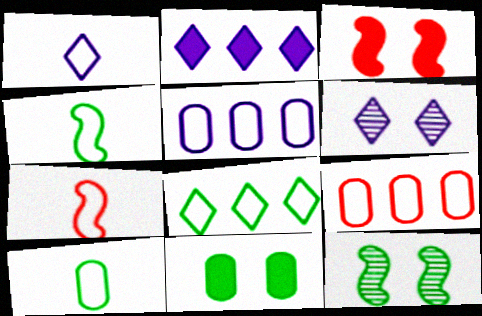[[1, 2, 6], 
[1, 7, 10]]